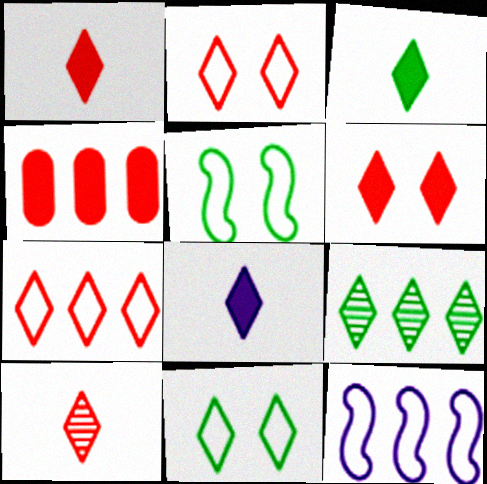[[1, 3, 8], 
[2, 8, 9], 
[3, 9, 11], 
[4, 9, 12], 
[6, 7, 10]]